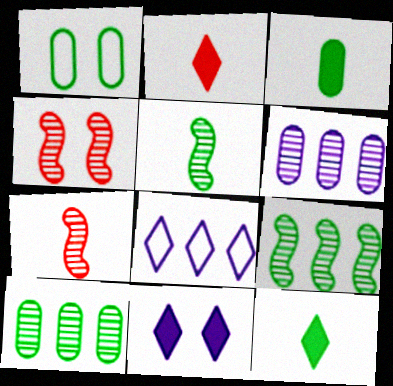[[1, 3, 10], 
[1, 4, 11], 
[1, 9, 12], 
[3, 4, 8]]